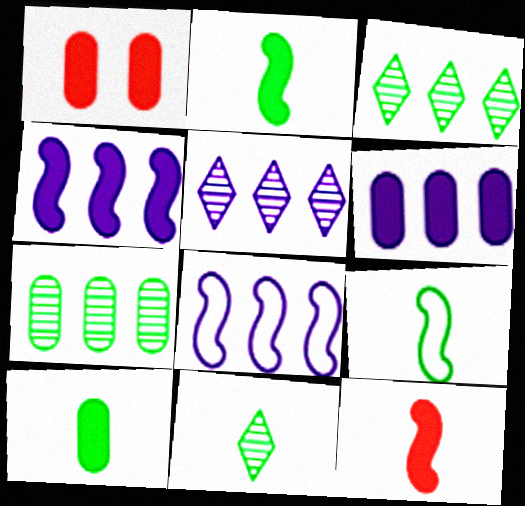[[1, 5, 9], 
[1, 6, 10], 
[1, 8, 11], 
[5, 6, 8], 
[9, 10, 11]]